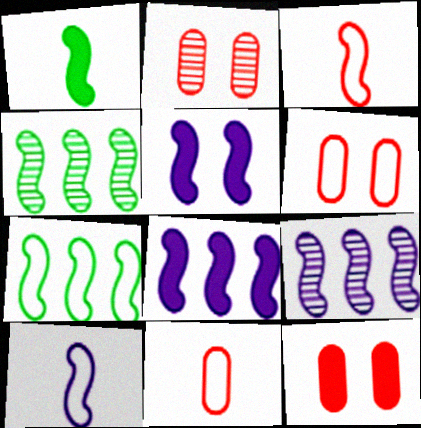[[2, 6, 12], 
[3, 4, 5], 
[5, 9, 10]]